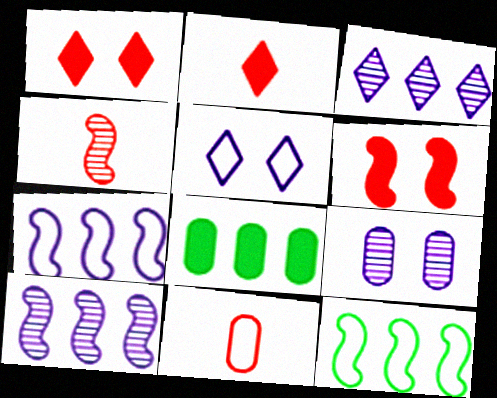[[2, 4, 11], 
[2, 9, 12], 
[4, 5, 8], 
[5, 11, 12], 
[8, 9, 11]]